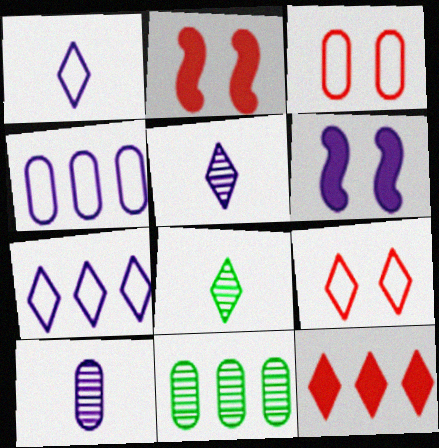[[1, 2, 11], 
[2, 4, 8], 
[4, 5, 6], 
[6, 7, 10]]